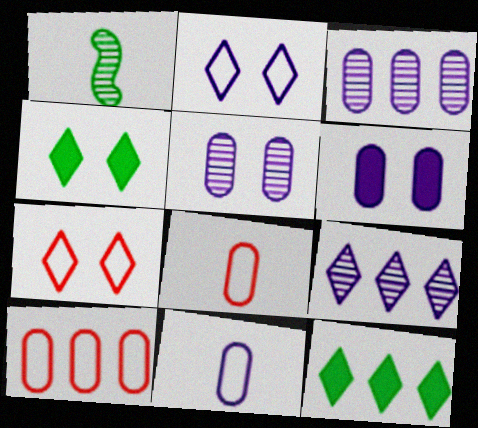[[3, 6, 11]]